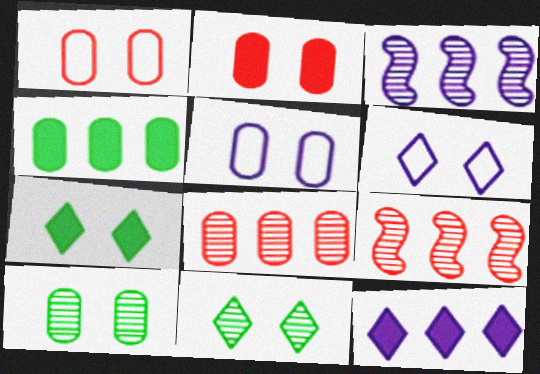[[2, 5, 10]]